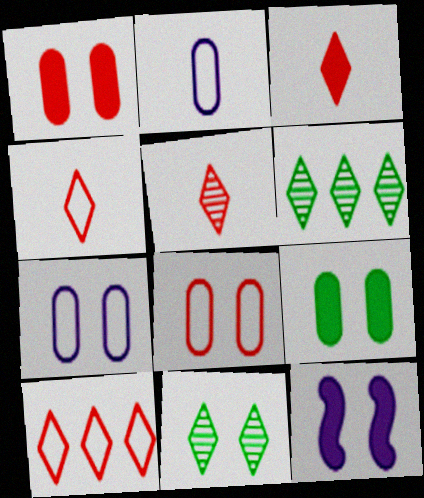[[3, 4, 5], 
[8, 11, 12]]